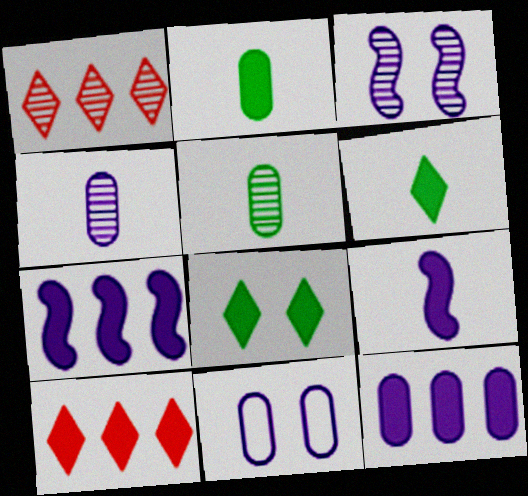[[1, 3, 5], 
[4, 11, 12]]